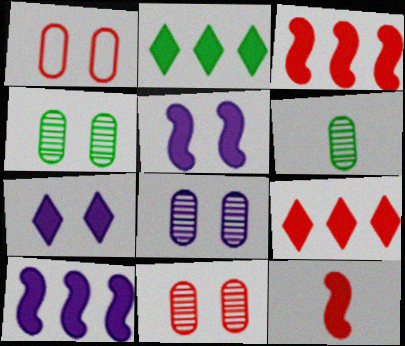[[4, 8, 11]]